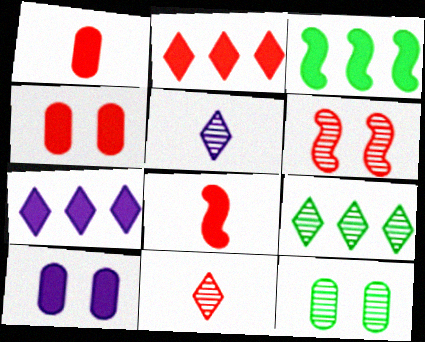[[2, 4, 8]]